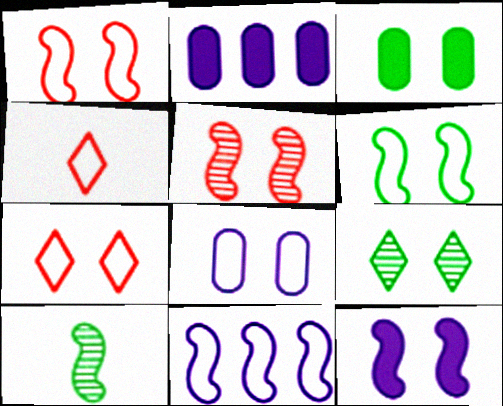[[2, 7, 10], 
[3, 6, 9], 
[5, 6, 12], 
[6, 7, 8]]